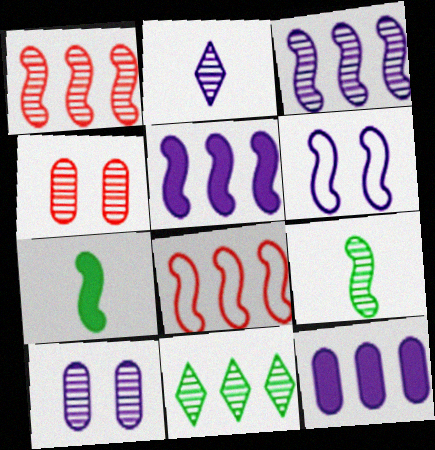[[1, 6, 7], 
[2, 3, 10], 
[2, 6, 12], 
[8, 11, 12]]